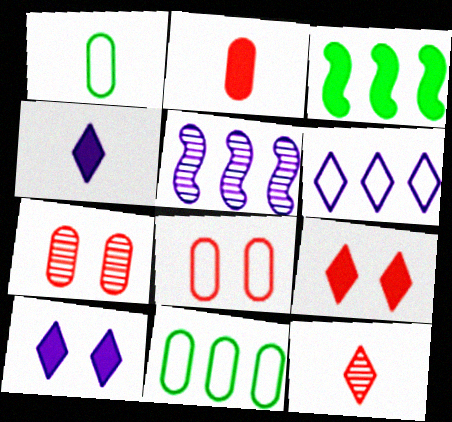[[1, 5, 9], 
[2, 3, 10]]